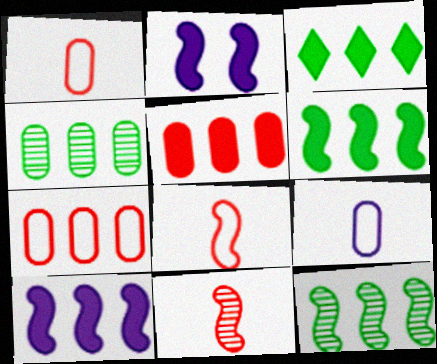[[2, 8, 12], 
[3, 5, 10]]